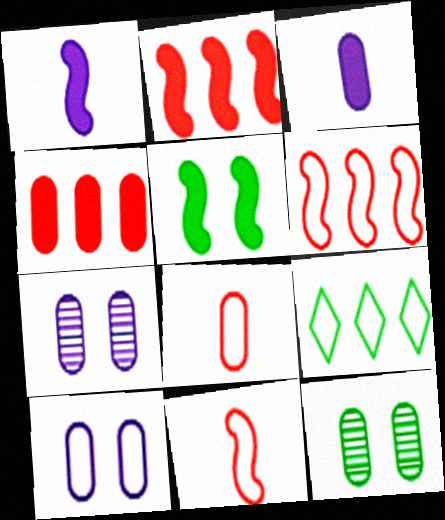[[1, 2, 5], 
[9, 10, 11]]